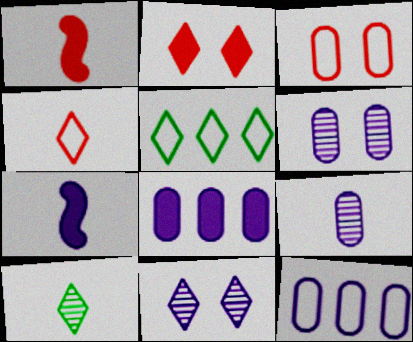[[1, 5, 6], 
[7, 11, 12]]